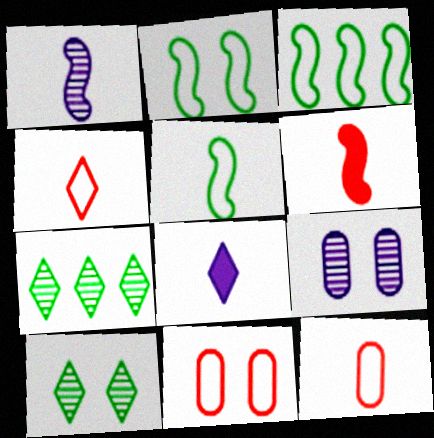[[1, 5, 6], 
[2, 3, 5]]